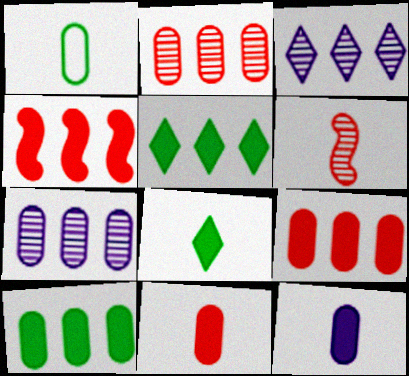[]